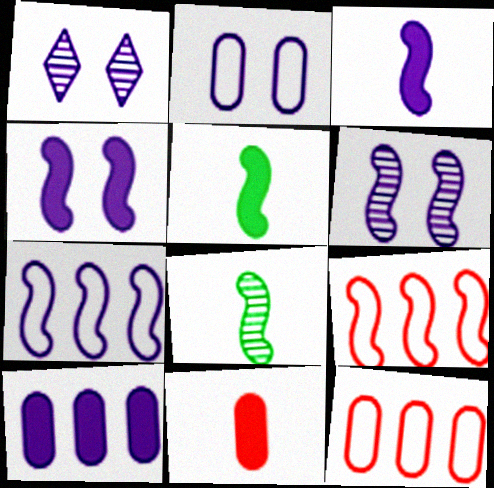[[1, 2, 4], 
[1, 5, 12], 
[3, 6, 7], 
[4, 8, 9], 
[5, 6, 9]]